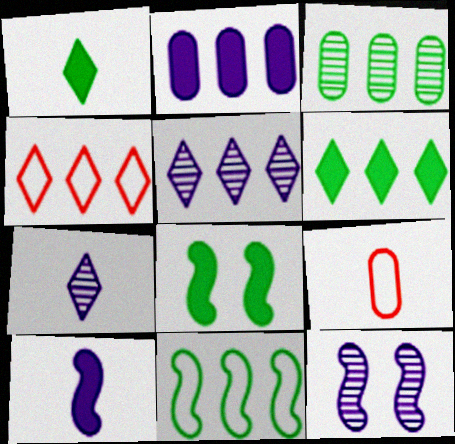[[3, 6, 11], 
[4, 5, 6], 
[5, 8, 9], 
[6, 9, 12]]